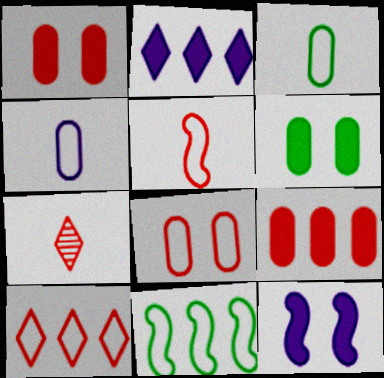[[5, 8, 10]]